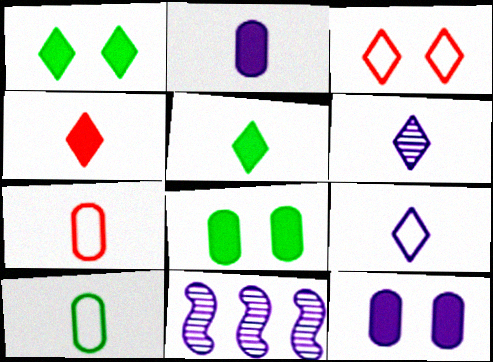[[1, 7, 11], 
[9, 11, 12]]